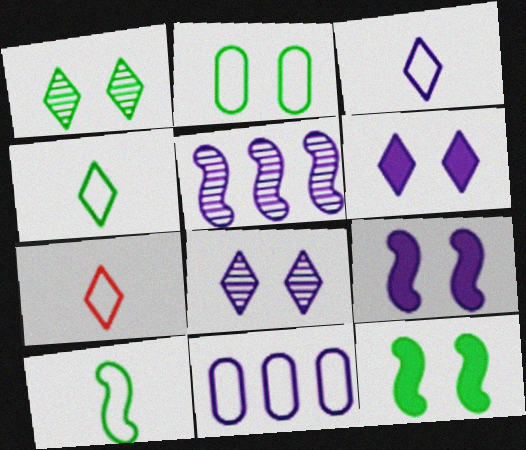[[1, 2, 12], 
[3, 4, 7]]